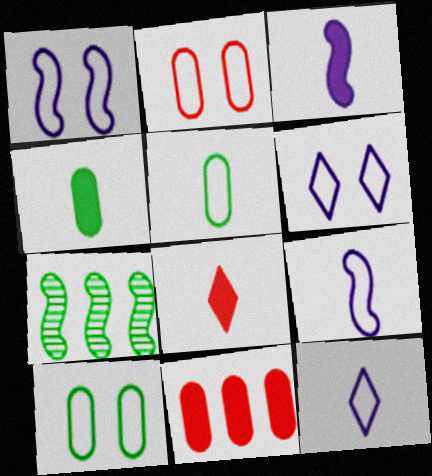[[3, 4, 8]]